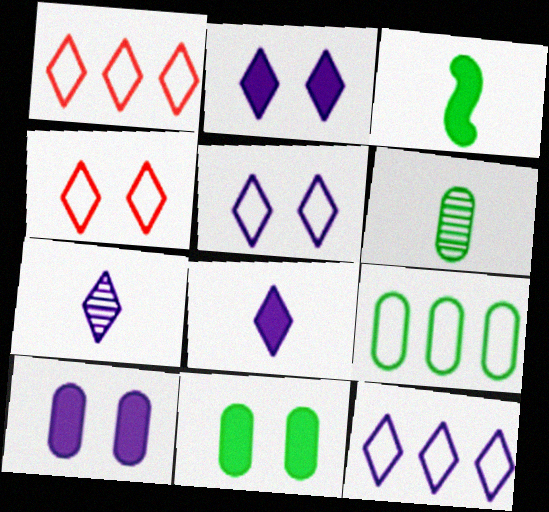[[2, 7, 12], 
[6, 9, 11]]